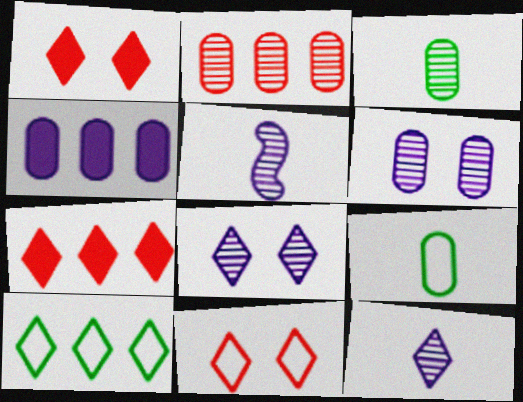[[1, 10, 12], 
[2, 3, 6]]